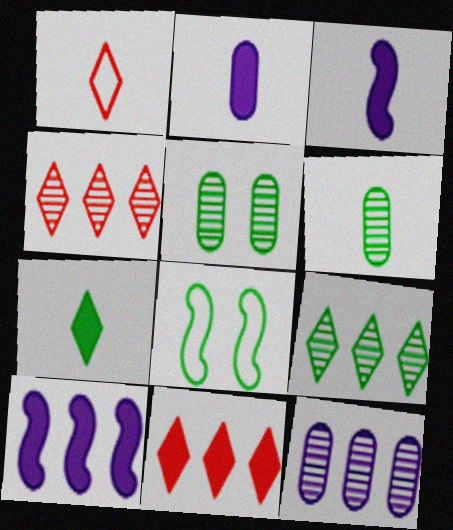[[1, 3, 6], 
[1, 5, 10], 
[2, 4, 8]]